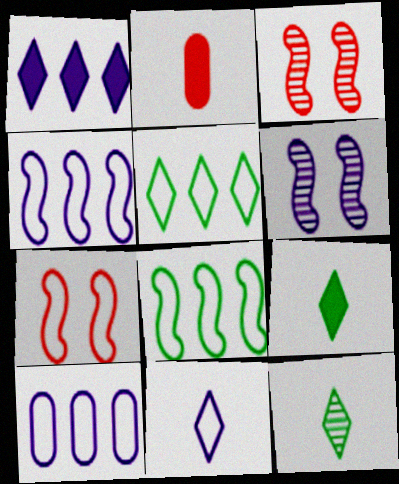[[2, 5, 6], 
[3, 9, 10]]